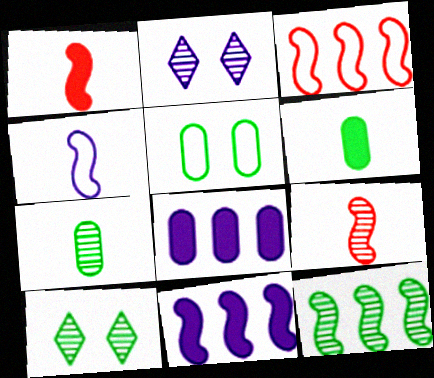[[2, 3, 6], 
[2, 4, 8], 
[3, 11, 12], 
[7, 10, 12]]